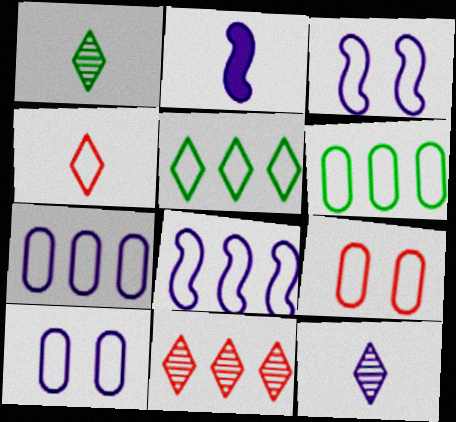[[3, 4, 6]]